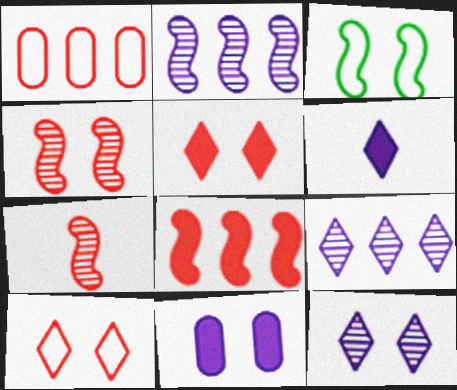[[1, 5, 7]]